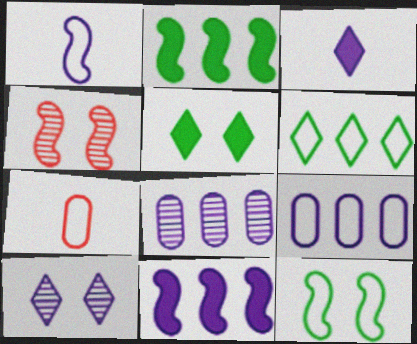[[1, 2, 4], 
[2, 7, 10]]